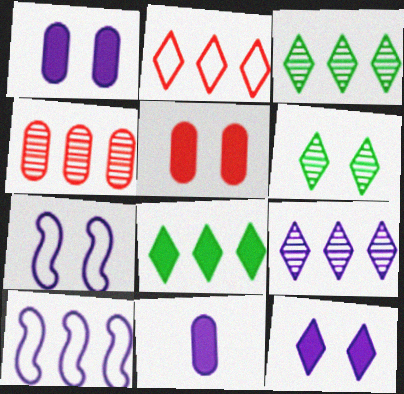[[2, 8, 9], 
[4, 8, 10], 
[5, 6, 7], 
[7, 9, 11]]